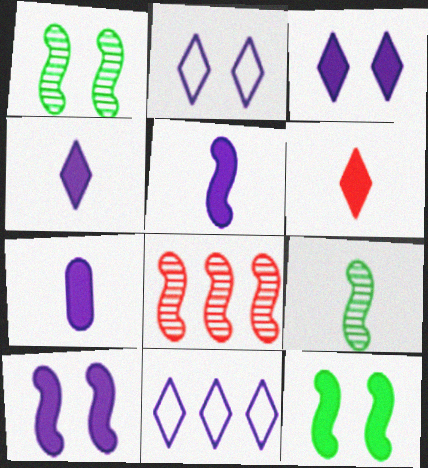[[4, 5, 7]]